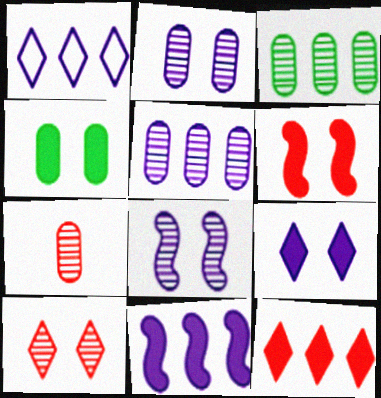[[1, 5, 11], 
[2, 3, 7], 
[4, 6, 9]]